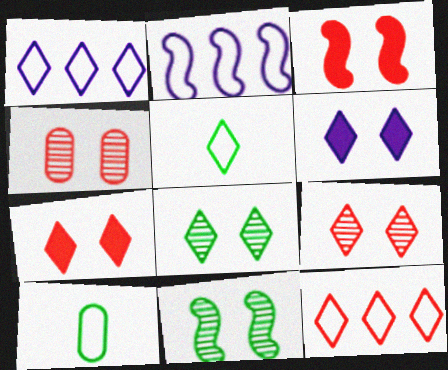[]